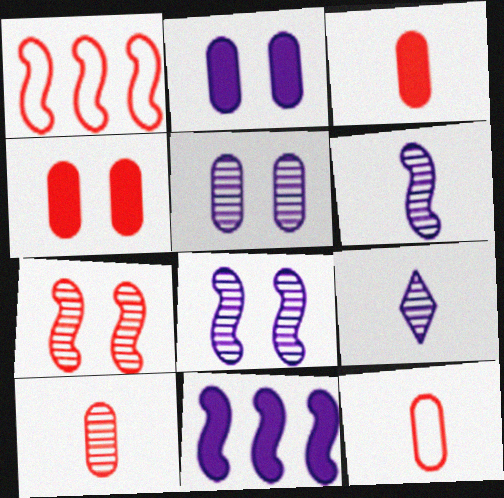[[3, 10, 12]]